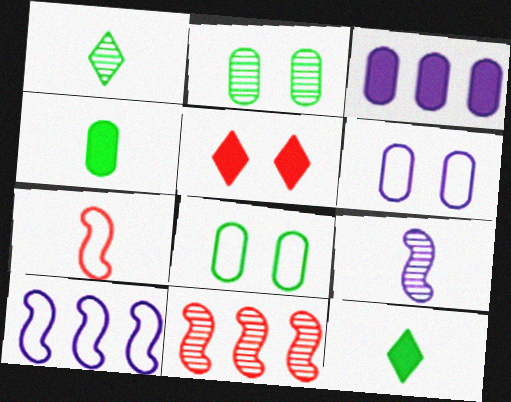[[6, 11, 12]]